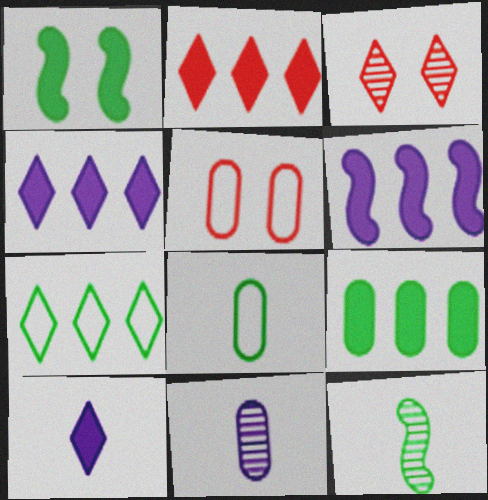[[2, 6, 9], 
[3, 6, 8], 
[3, 7, 10], 
[4, 5, 12], 
[5, 9, 11]]